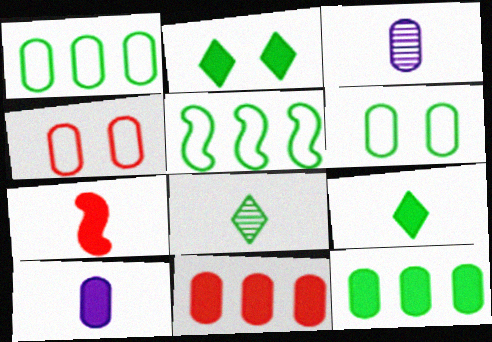[[3, 4, 12], 
[3, 6, 11], 
[7, 9, 10]]